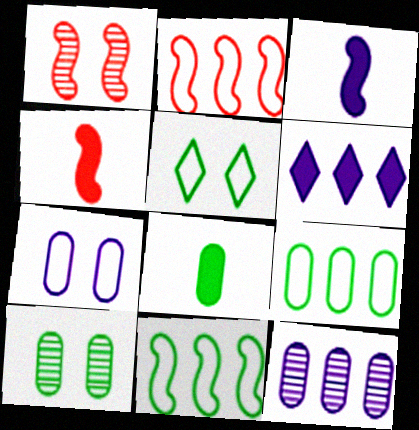[[1, 2, 4], 
[1, 3, 11], 
[4, 5, 12], 
[8, 9, 10]]